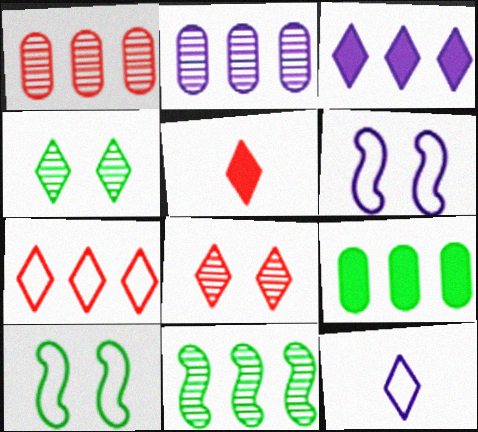[[2, 5, 10], 
[5, 7, 8]]